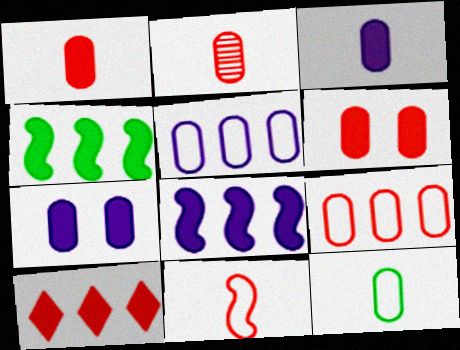[[2, 3, 12], 
[2, 6, 9]]